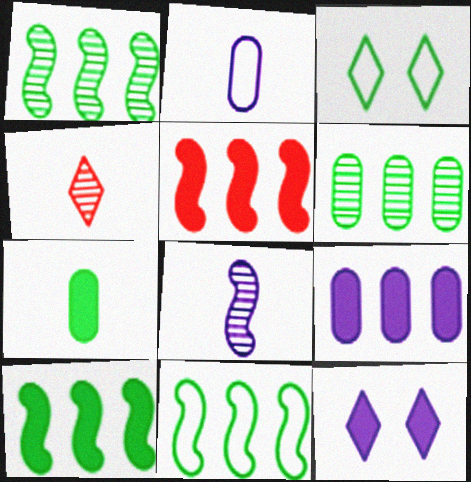[[1, 3, 7], 
[1, 10, 11], 
[5, 7, 12]]